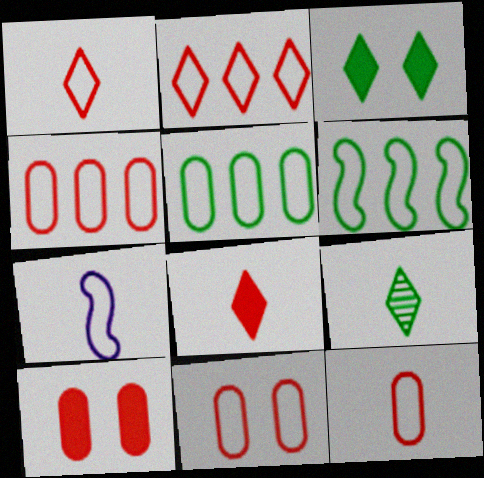[[4, 11, 12]]